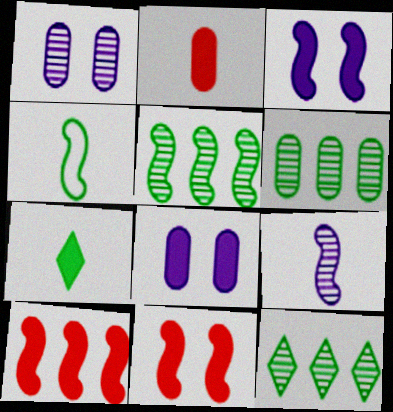[[5, 6, 12], 
[7, 8, 10]]